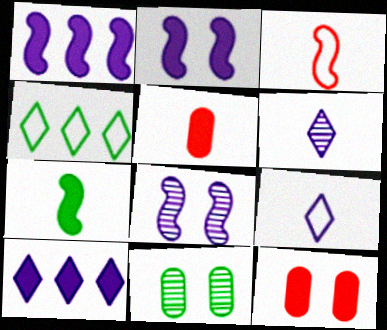[[3, 10, 11], 
[4, 5, 8], 
[4, 7, 11], 
[7, 10, 12]]